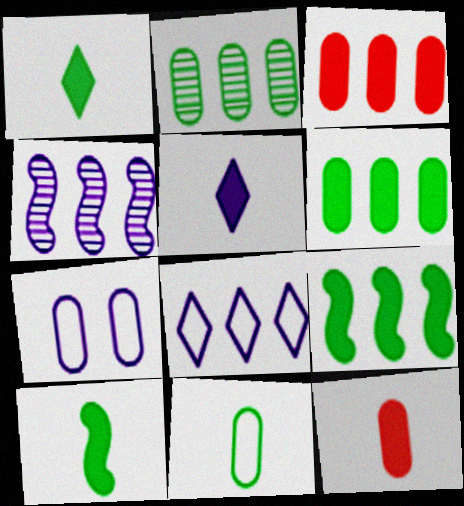[[2, 7, 12], 
[4, 5, 7], 
[5, 10, 12]]